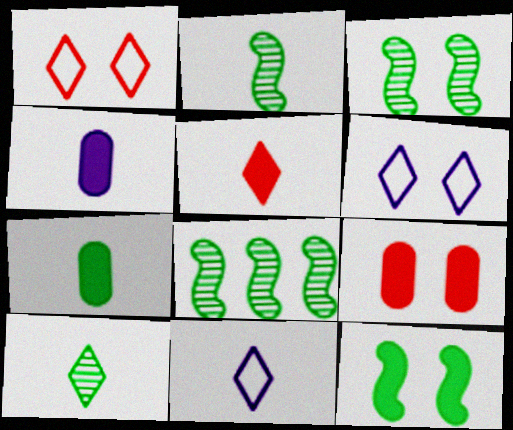[[1, 4, 8], 
[2, 3, 8], 
[3, 6, 9], 
[5, 10, 11], 
[8, 9, 11]]